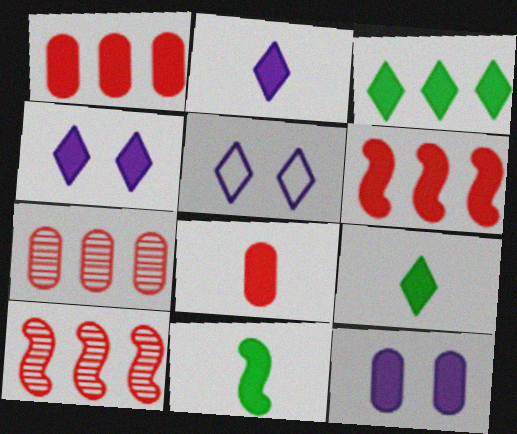[[1, 4, 11], 
[2, 8, 11], 
[5, 7, 11], 
[6, 9, 12]]